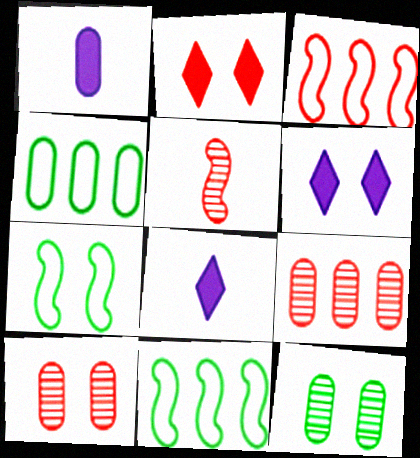[[1, 4, 10], 
[3, 8, 12], 
[4, 5, 6], 
[6, 7, 10], 
[7, 8, 9], 
[8, 10, 11]]